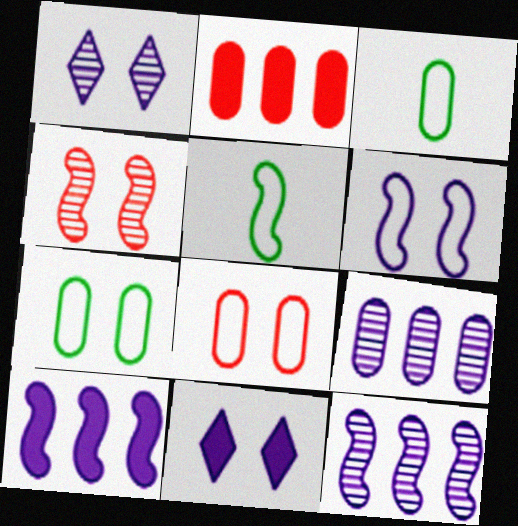[[1, 2, 5], 
[4, 5, 10], 
[4, 7, 11]]